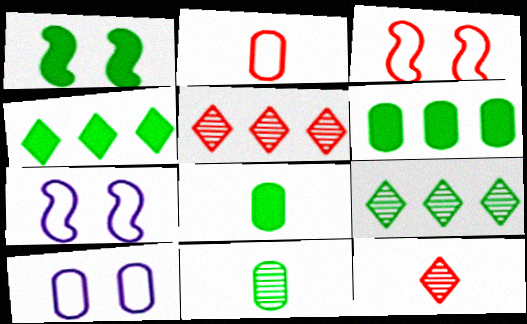[[1, 4, 8], 
[5, 7, 8], 
[6, 7, 12]]